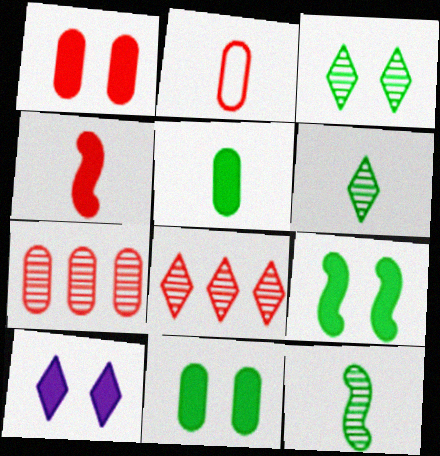[[1, 2, 7], 
[1, 9, 10]]